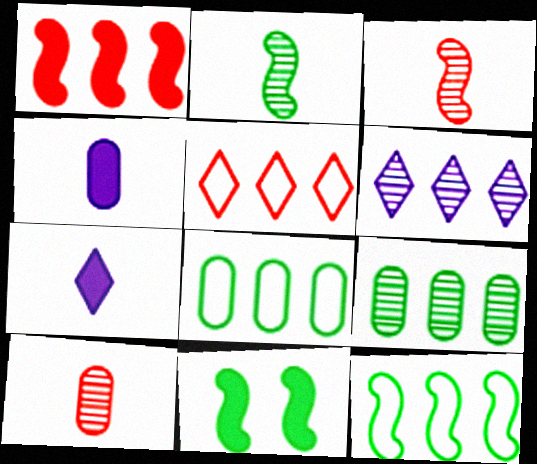[[1, 6, 8], 
[2, 11, 12]]